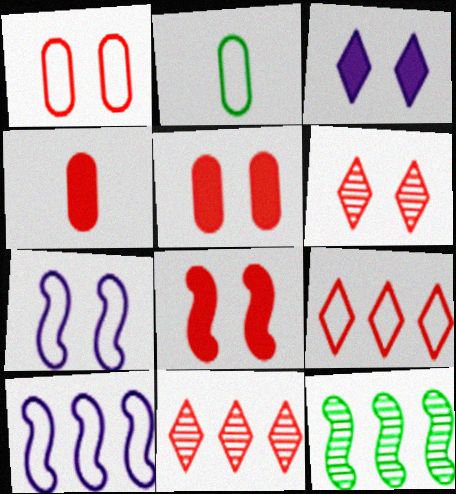[[1, 6, 8], 
[2, 7, 9]]